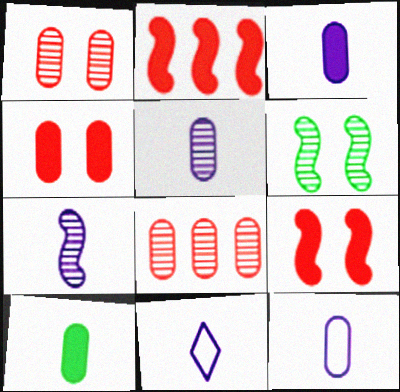[[3, 5, 12], 
[3, 7, 11]]